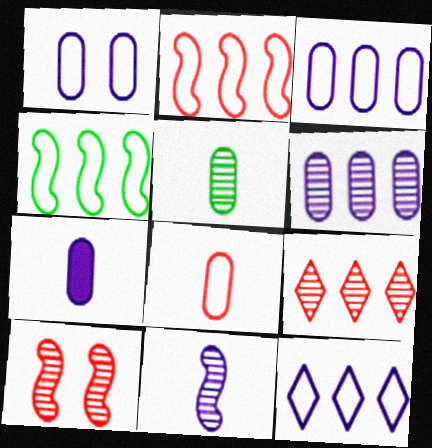[[1, 6, 7], 
[5, 7, 8]]